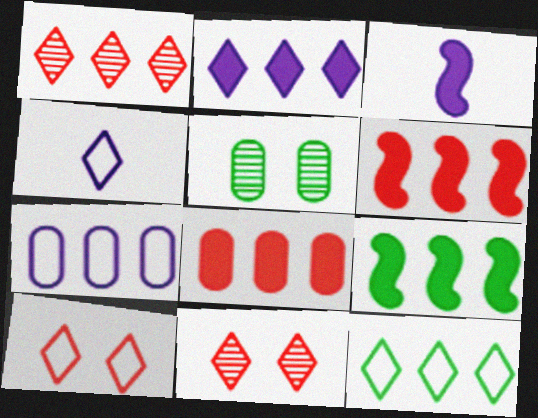[[1, 2, 12], 
[1, 7, 9], 
[2, 8, 9], 
[4, 5, 6], 
[4, 10, 12]]